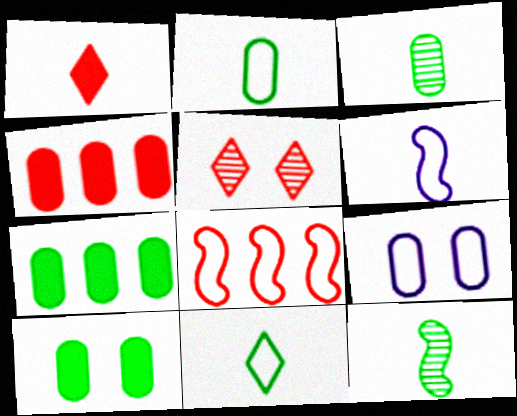[[1, 3, 6], 
[3, 4, 9], 
[5, 6, 7], 
[8, 9, 11]]